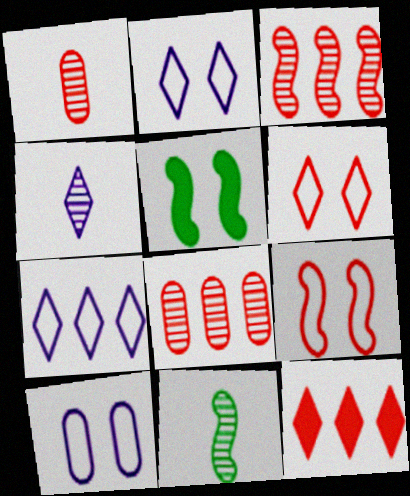[[1, 4, 11], 
[1, 5, 7], 
[1, 9, 12], 
[10, 11, 12]]